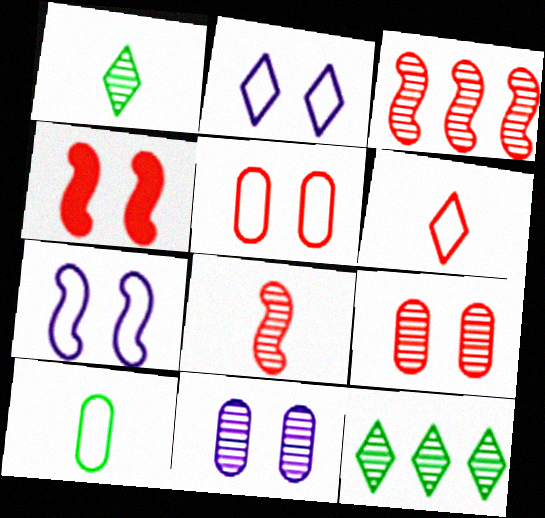[[1, 3, 11], 
[8, 11, 12]]